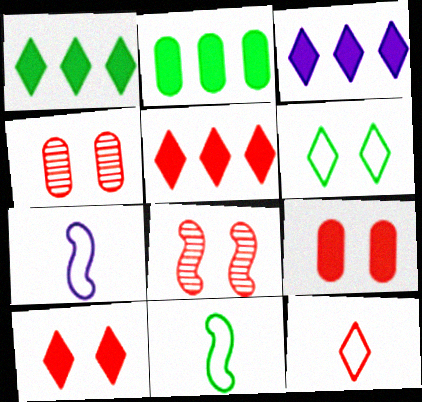[[1, 3, 5], 
[1, 4, 7], 
[3, 4, 11]]